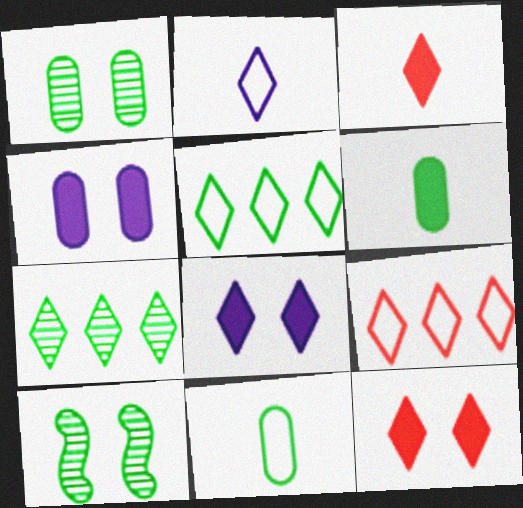[[2, 7, 12], 
[5, 6, 10]]